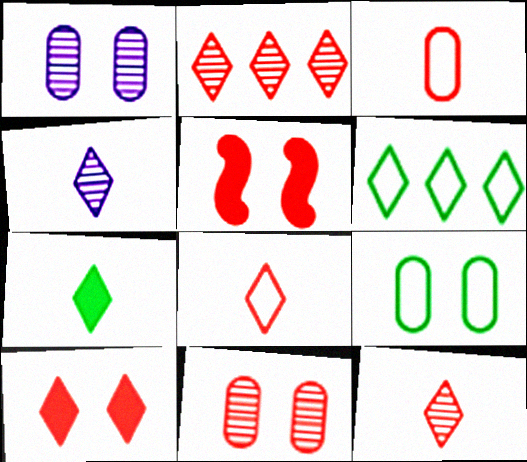[[2, 3, 5], 
[2, 8, 10], 
[4, 6, 10], 
[4, 7, 8]]